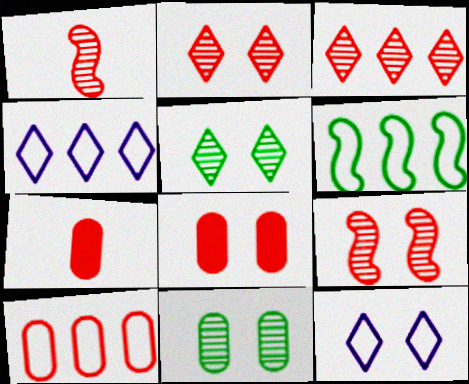[[4, 6, 10]]